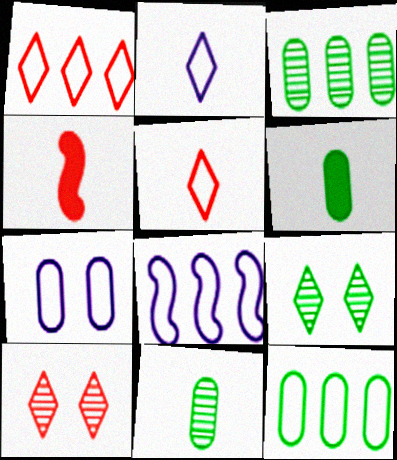[[1, 8, 12], 
[2, 4, 11], 
[2, 7, 8], 
[6, 8, 10]]